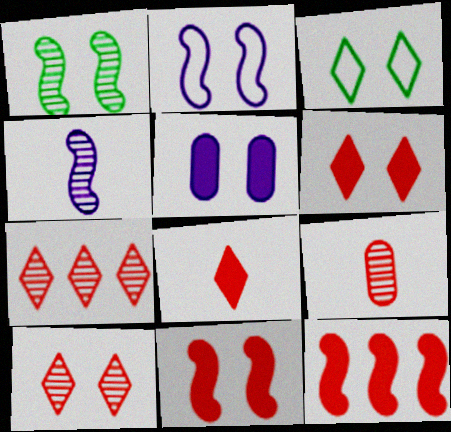[[1, 2, 11]]